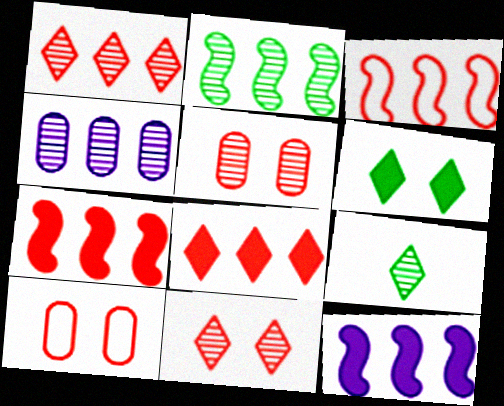[[1, 2, 4], 
[2, 3, 12], 
[9, 10, 12]]